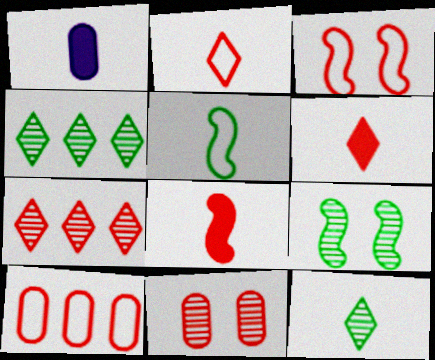[[1, 3, 4], 
[2, 3, 10]]